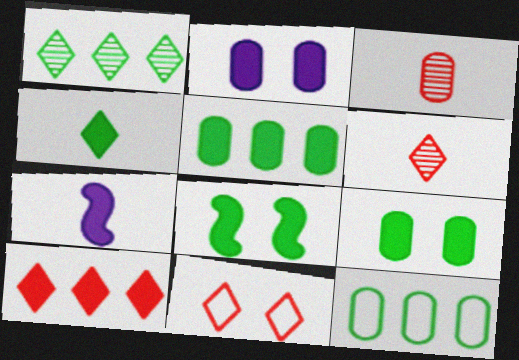[[2, 3, 12], 
[4, 5, 8], 
[6, 10, 11], 
[7, 9, 10]]